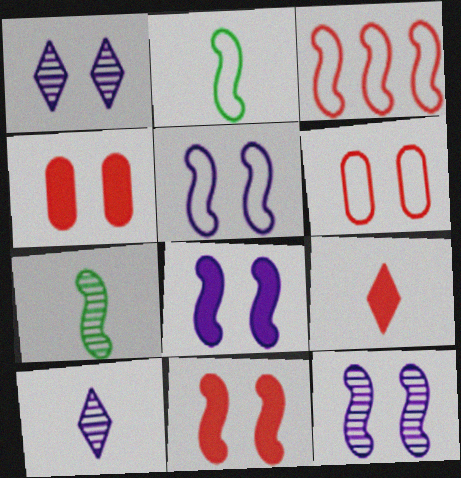[[2, 3, 5], 
[3, 7, 8], 
[5, 8, 12]]